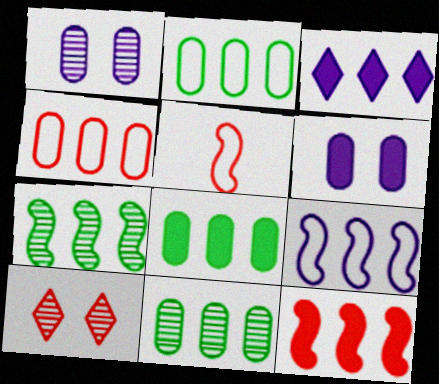[[2, 8, 11], 
[3, 4, 7], 
[3, 8, 12], 
[7, 9, 12]]